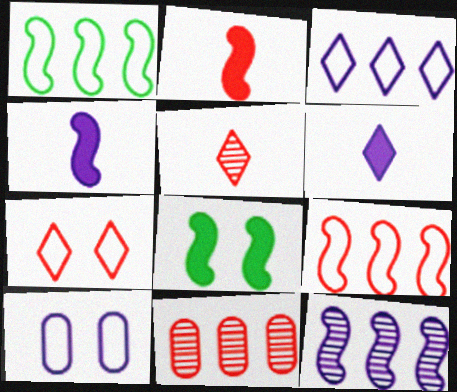[[2, 7, 11], 
[6, 10, 12]]